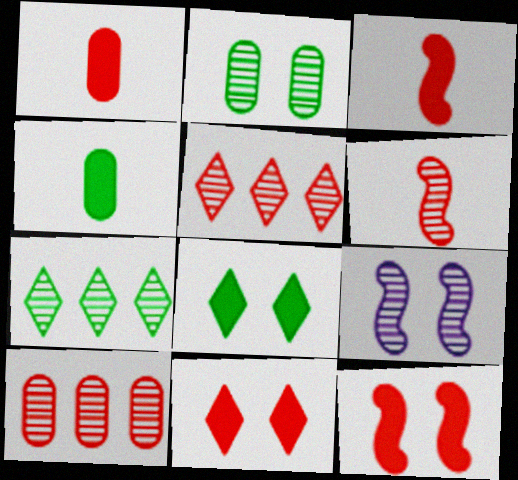[]